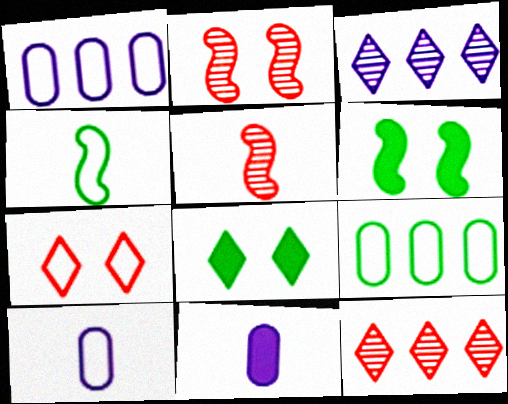[[1, 4, 7], 
[1, 5, 8], 
[6, 10, 12]]